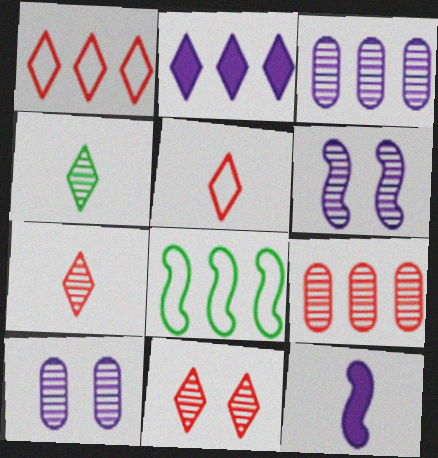[[2, 8, 9], 
[4, 6, 9]]